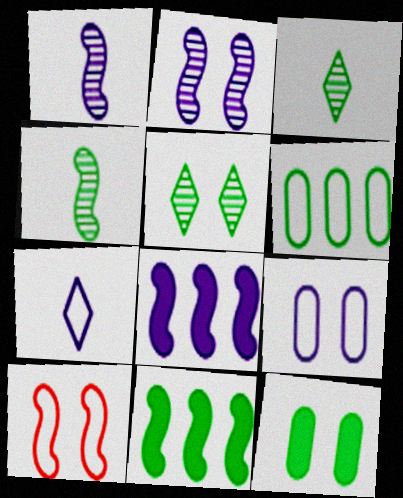[[1, 10, 11], 
[4, 8, 10], 
[6, 7, 10]]